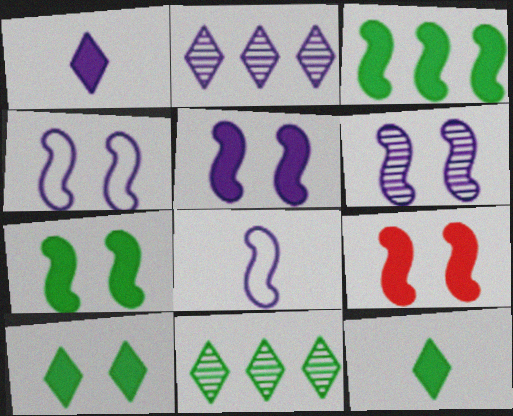[[4, 5, 6], 
[5, 7, 9]]